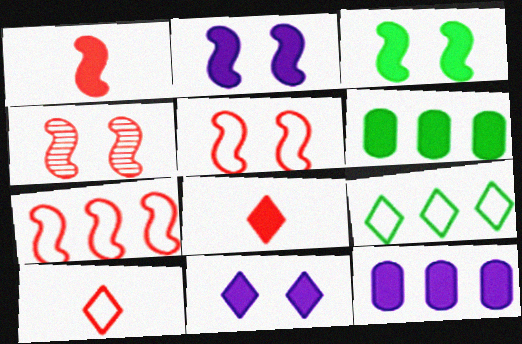[[1, 4, 7], 
[1, 6, 11], 
[2, 6, 8], 
[3, 8, 12]]